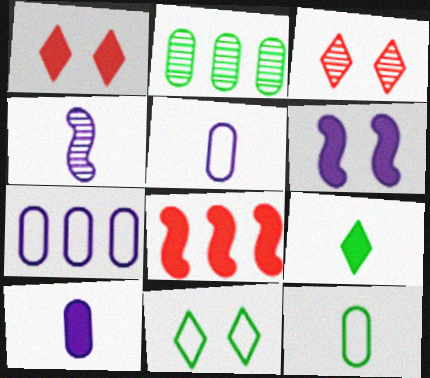[[2, 3, 4]]